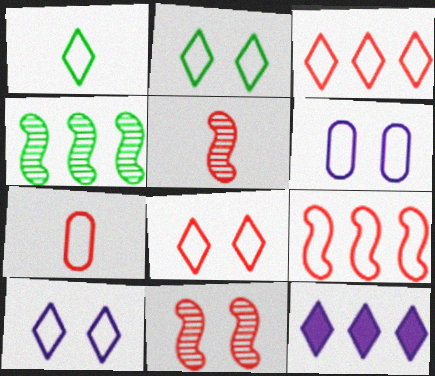[[1, 3, 10], 
[1, 6, 9], 
[2, 8, 10], 
[7, 8, 9]]